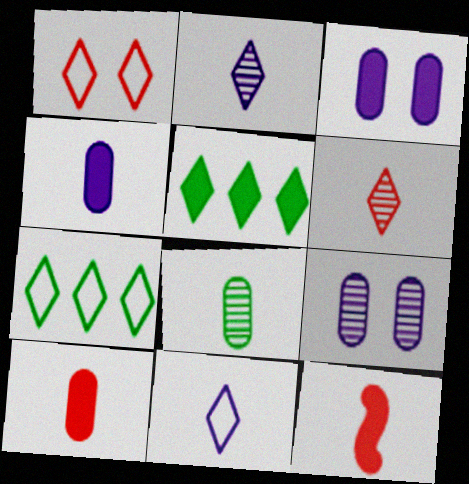[[1, 2, 5], 
[1, 7, 11], 
[3, 5, 12], 
[7, 9, 12], 
[8, 11, 12]]